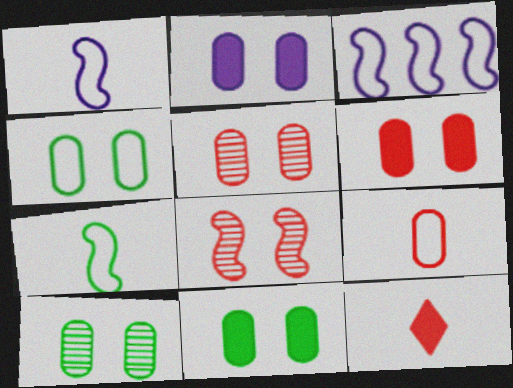[[2, 4, 5], 
[2, 6, 11], 
[3, 10, 12], 
[4, 10, 11]]